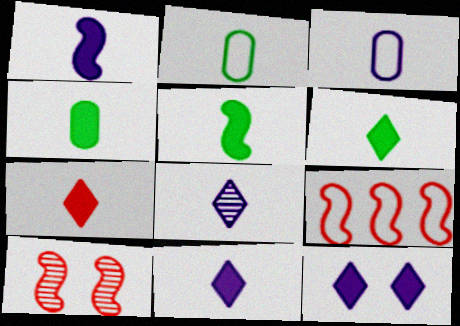[[1, 3, 8], 
[1, 4, 7], 
[4, 5, 6], 
[6, 7, 11]]